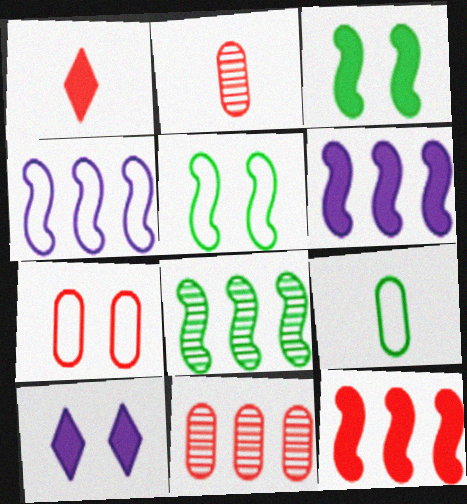[[4, 8, 12]]